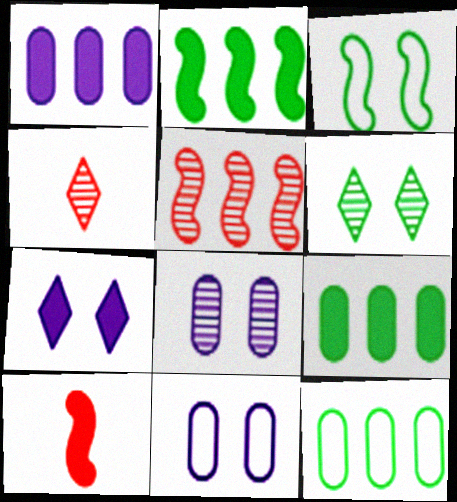[[1, 3, 4], 
[2, 4, 11], 
[7, 9, 10]]